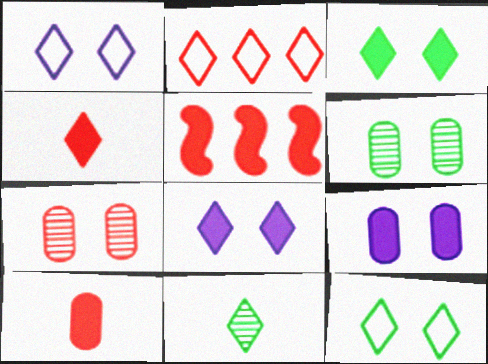[[2, 8, 11]]